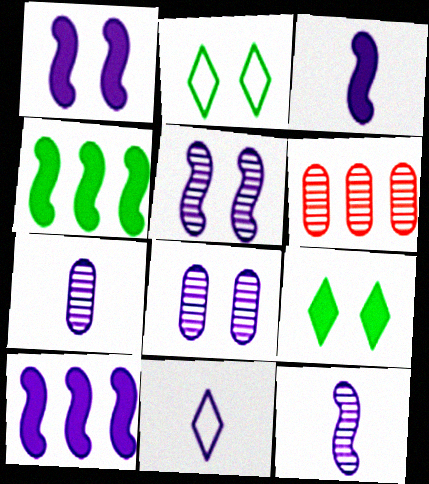[[1, 3, 10], 
[2, 3, 6], 
[3, 7, 11], 
[8, 10, 11]]